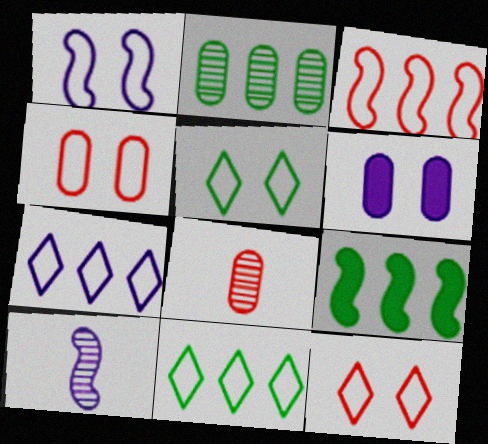[[1, 4, 5], 
[2, 9, 11], 
[6, 7, 10]]